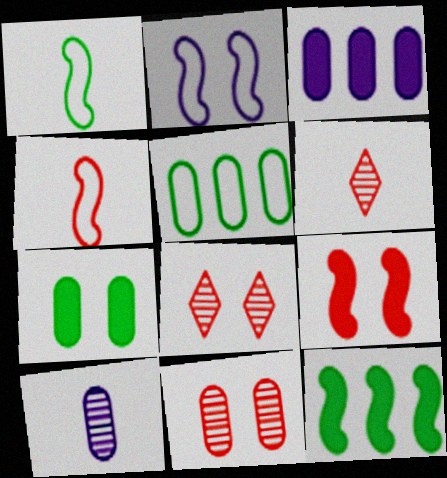[[1, 3, 8], 
[2, 7, 8]]